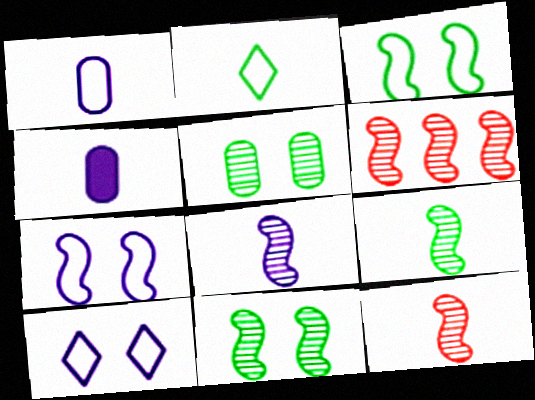[[2, 4, 12], 
[6, 8, 11], 
[8, 9, 12]]